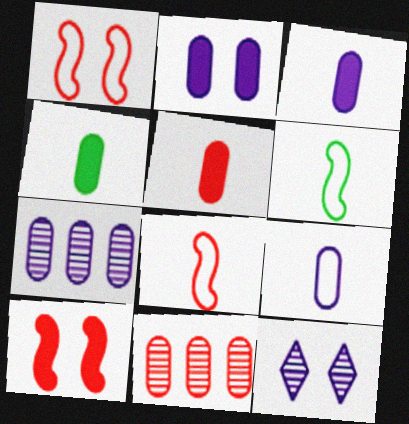[[2, 7, 9], 
[3, 4, 5]]